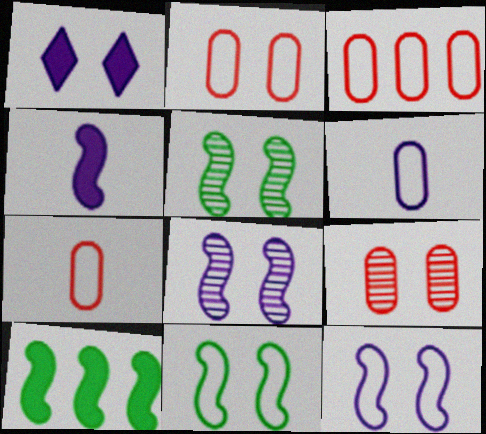[[1, 2, 5], 
[1, 9, 11], 
[2, 3, 7]]